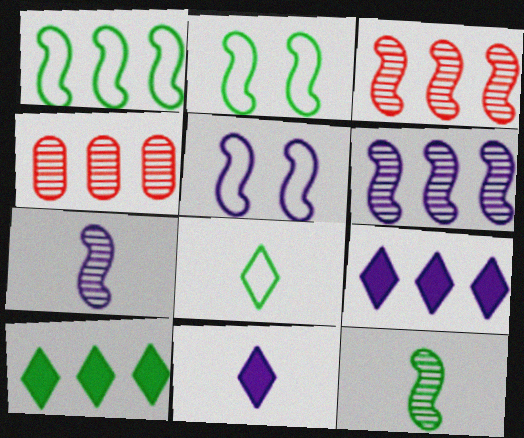[[1, 4, 9], 
[2, 4, 11]]